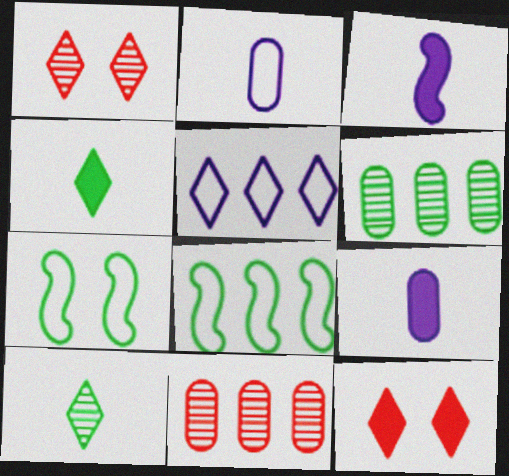[[1, 4, 5], 
[1, 8, 9], 
[4, 6, 7], 
[5, 10, 12]]